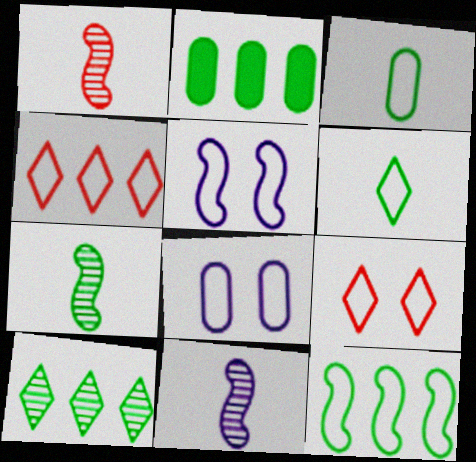[[1, 7, 11], 
[2, 9, 11], 
[2, 10, 12], 
[3, 4, 5]]